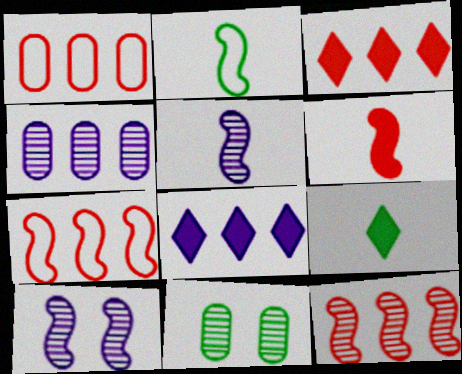[[1, 3, 12], 
[1, 9, 10], 
[2, 5, 6]]